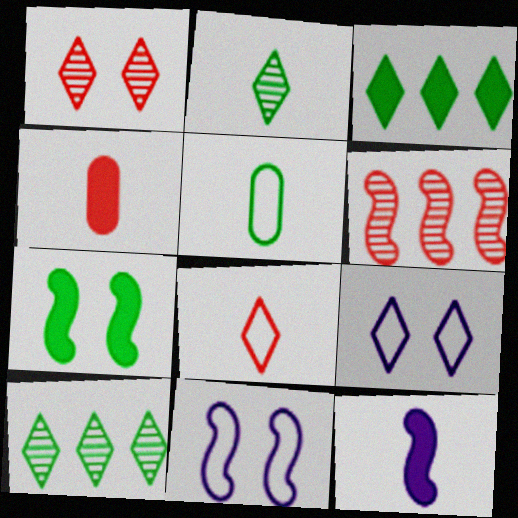[[4, 10, 11], 
[5, 7, 10]]